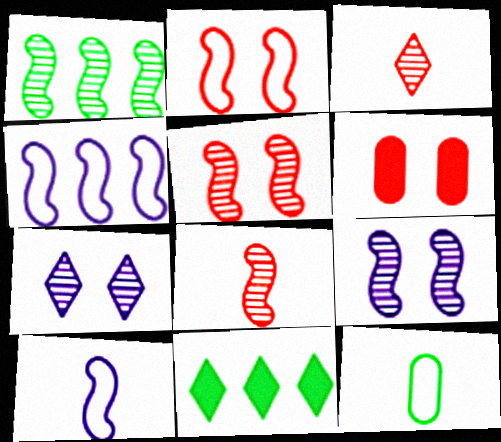[[1, 8, 9]]